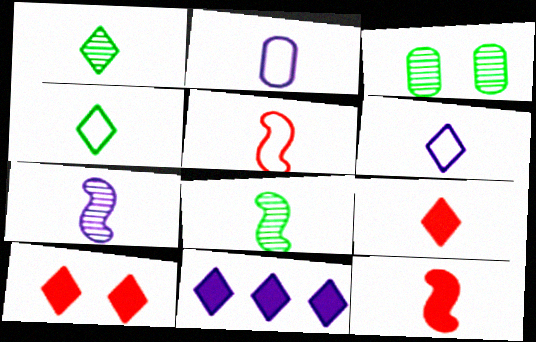[[1, 2, 12], 
[1, 6, 9], 
[2, 4, 5], 
[2, 8, 9], 
[3, 5, 11]]